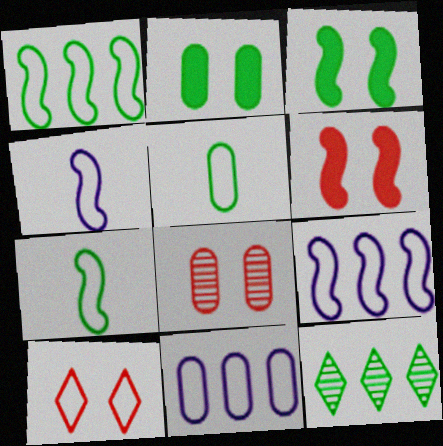[[2, 7, 12], 
[3, 5, 12], 
[5, 9, 10], 
[6, 8, 10], 
[7, 10, 11]]